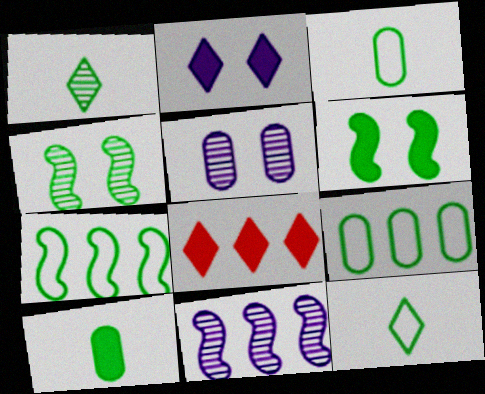[[1, 6, 9], 
[8, 9, 11]]